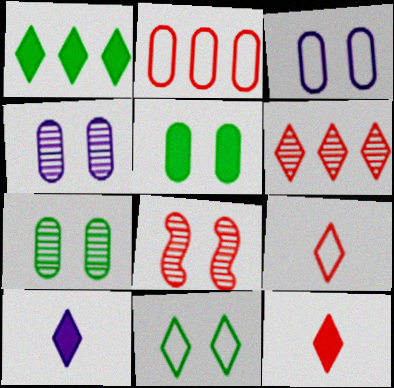[[2, 8, 12], 
[6, 10, 11]]